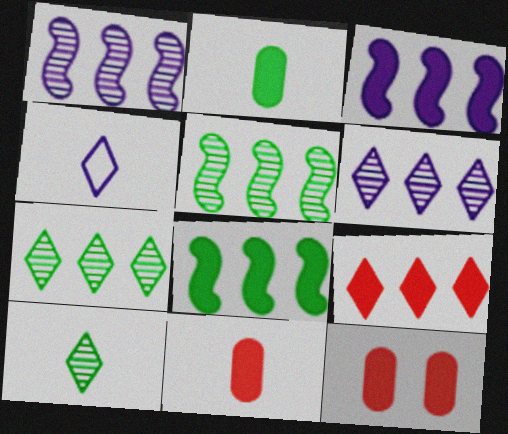[[4, 5, 12]]